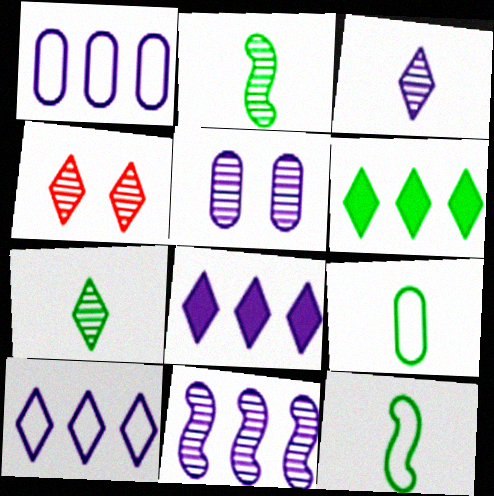[[1, 8, 11], 
[3, 5, 11]]